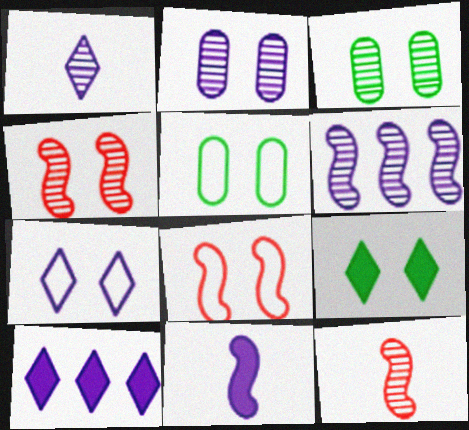[[1, 2, 6], 
[1, 7, 10], 
[2, 8, 9], 
[5, 7, 8], 
[5, 10, 12]]